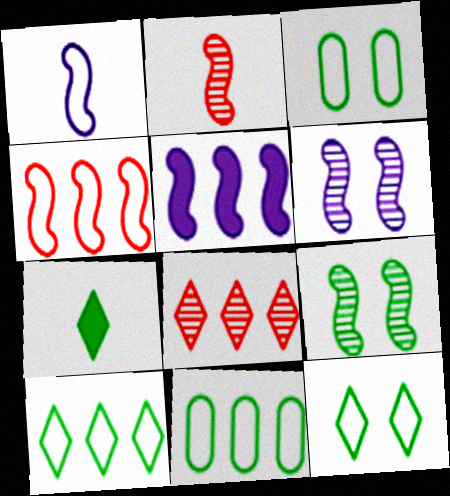[[1, 5, 6], 
[5, 8, 11], 
[7, 9, 11]]